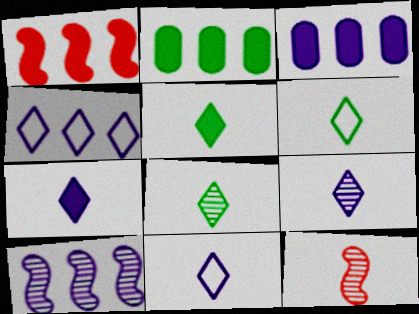[[3, 4, 10], 
[5, 6, 8], 
[7, 9, 11]]